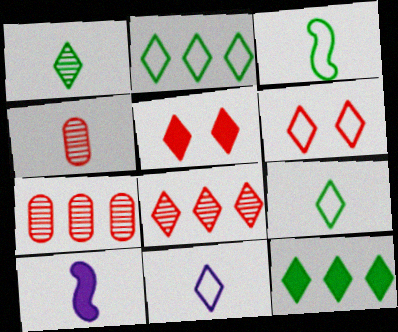[[2, 6, 11], 
[4, 9, 10]]